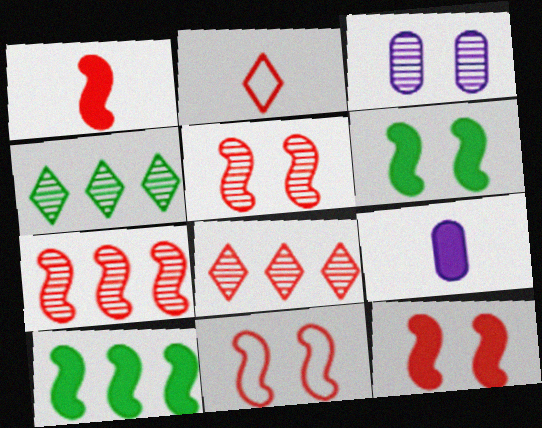[[1, 7, 11], 
[2, 3, 10], 
[4, 9, 11], 
[5, 11, 12]]